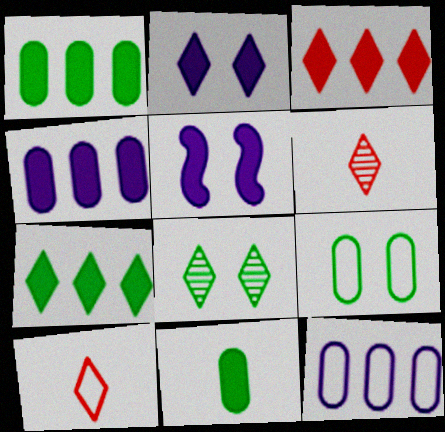[[3, 5, 11]]